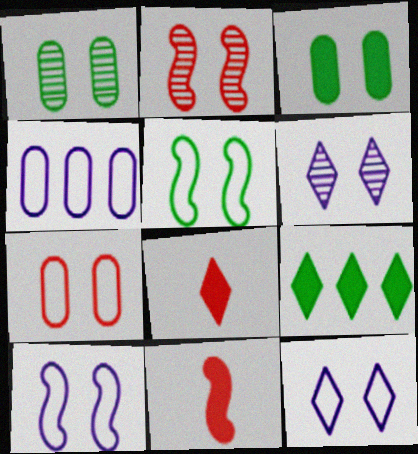[[1, 2, 6], 
[2, 3, 12], 
[5, 7, 12]]